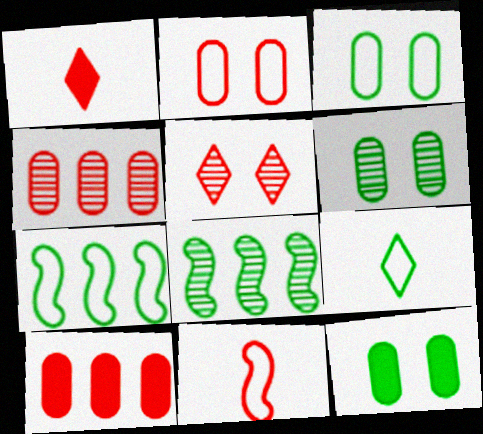[[3, 6, 12], 
[3, 7, 9], 
[5, 10, 11], 
[8, 9, 12]]